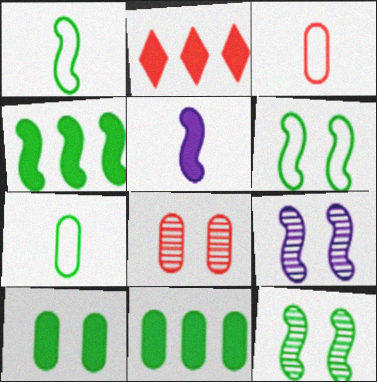[[1, 4, 12], 
[2, 5, 10], 
[2, 7, 9]]